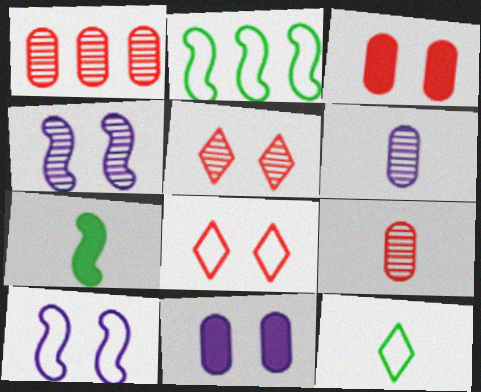[]